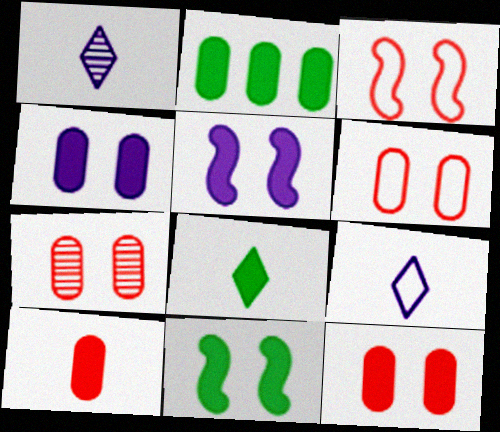[[1, 2, 3], 
[2, 4, 10], 
[2, 8, 11], 
[6, 7, 12]]